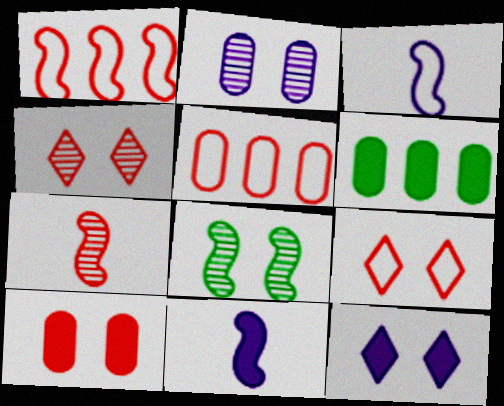[[1, 8, 11], 
[2, 4, 8], 
[3, 4, 6]]